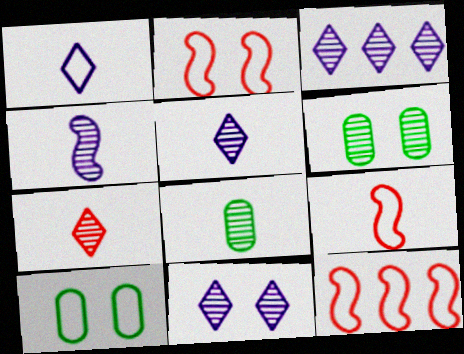[[1, 10, 12], 
[2, 9, 12], 
[3, 5, 11], 
[4, 7, 8]]